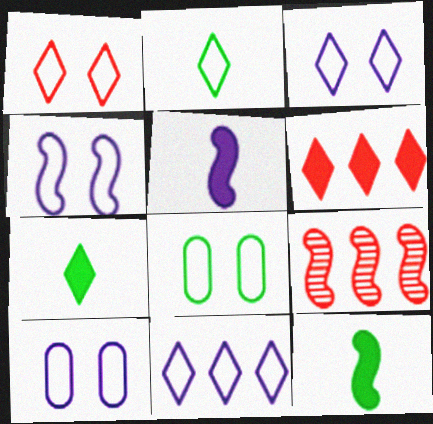[[1, 2, 11], 
[1, 4, 8], 
[3, 4, 10], 
[4, 9, 12], 
[7, 9, 10]]